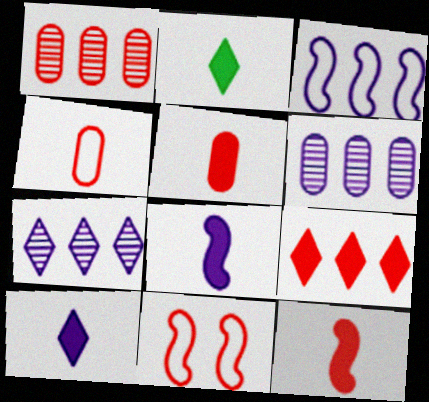[[2, 5, 8], 
[2, 6, 11]]